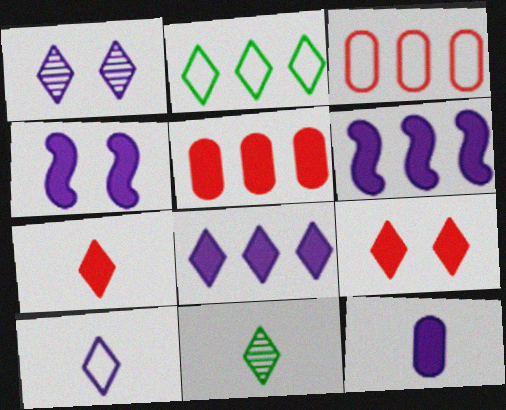[[1, 2, 7], 
[1, 8, 10], 
[3, 4, 11], 
[4, 8, 12], 
[7, 10, 11]]